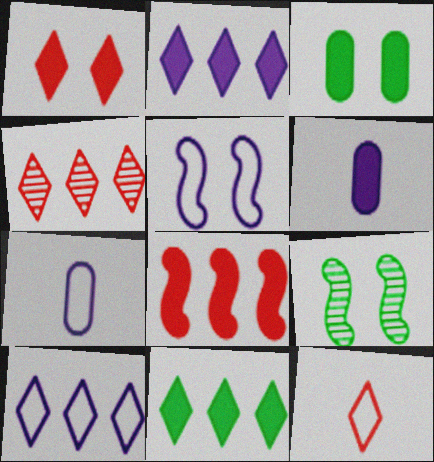[[1, 4, 12], 
[4, 10, 11], 
[5, 7, 10]]